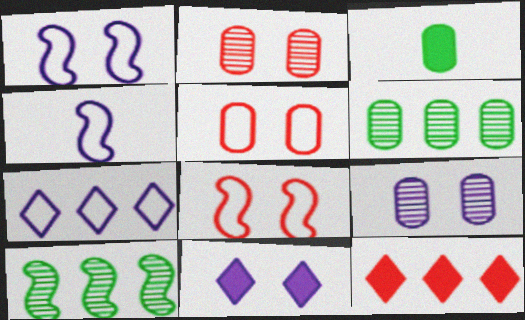[[1, 9, 11]]